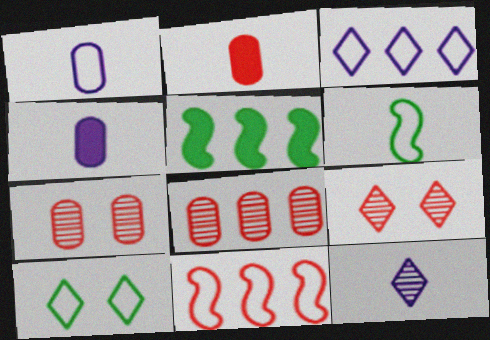[[1, 5, 9], 
[1, 10, 11], 
[2, 6, 12], 
[2, 9, 11], 
[3, 5, 8]]